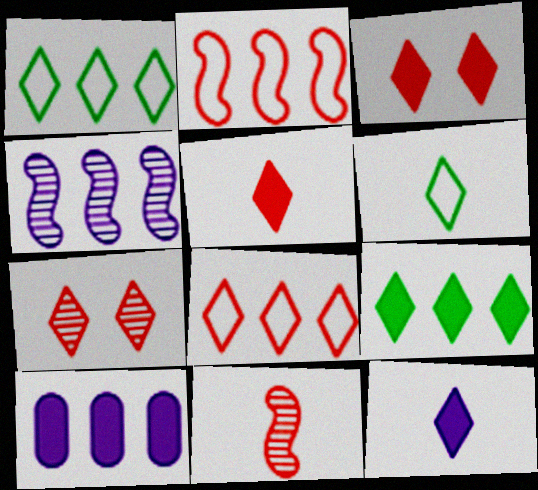[[1, 7, 12], 
[3, 9, 12], 
[5, 7, 8]]